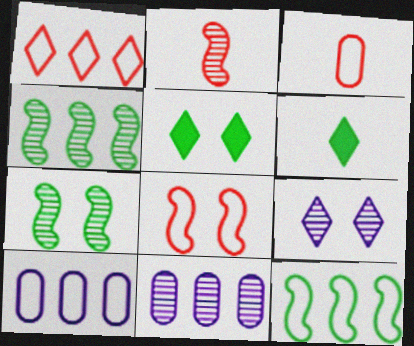[[1, 3, 8], 
[1, 6, 9], 
[1, 10, 12], 
[2, 5, 10], 
[6, 8, 11]]